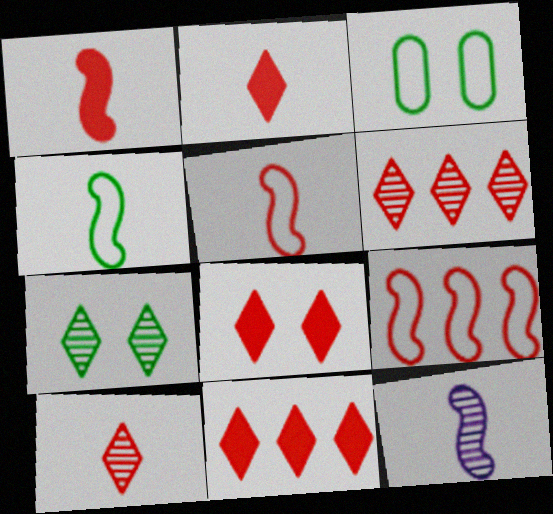[[1, 4, 12], 
[2, 8, 11], 
[3, 11, 12]]